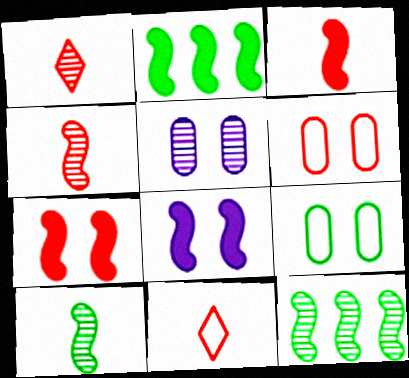[[1, 5, 12], 
[2, 3, 8], 
[2, 5, 11]]